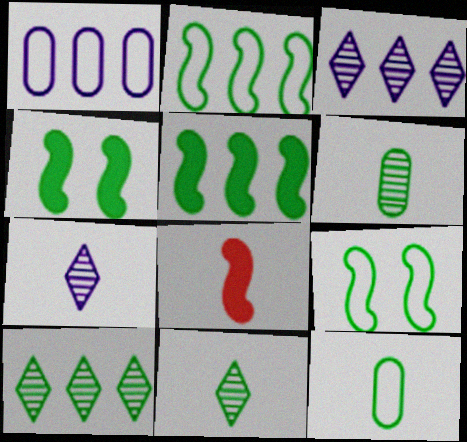[[4, 10, 12], 
[7, 8, 12]]